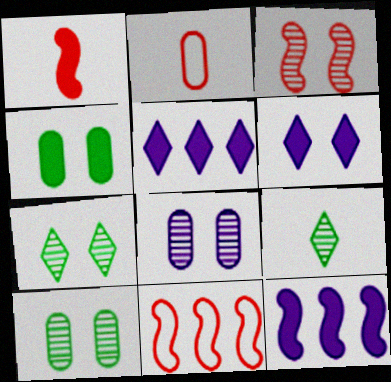[[1, 3, 11], 
[1, 4, 5], 
[2, 7, 12], 
[3, 7, 8]]